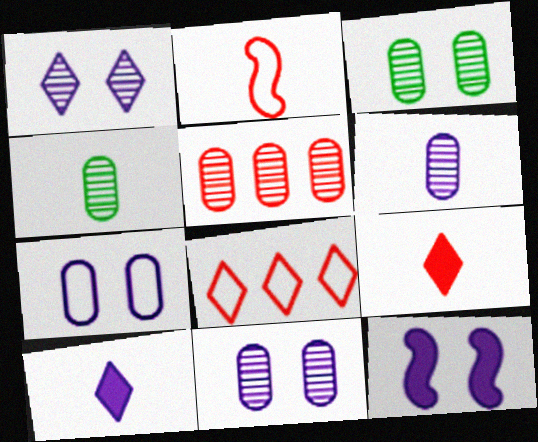[[1, 7, 12], 
[2, 4, 10], 
[3, 5, 6], 
[4, 5, 11], 
[4, 8, 12]]